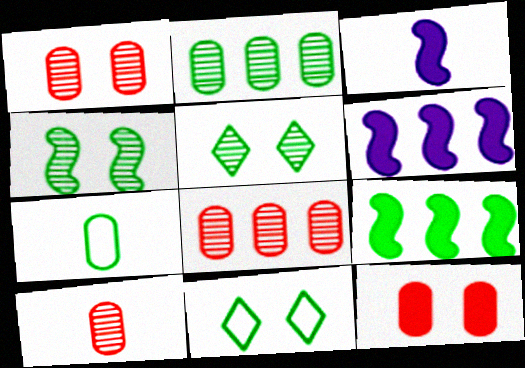[[1, 8, 10], 
[3, 8, 11], 
[5, 7, 9], 
[6, 10, 11]]